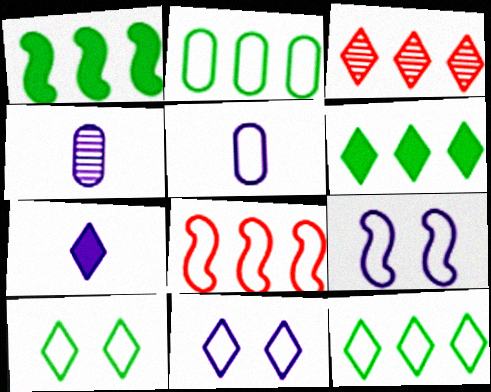[[3, 7, 10], 
[5, 8, 10]]